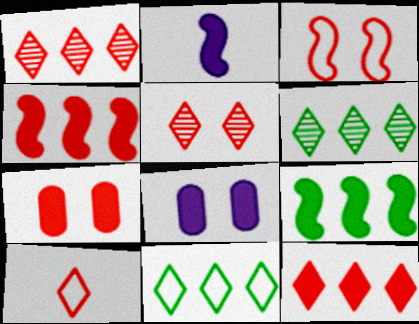[[3, 5, 7], 
[5, 10, 12]]